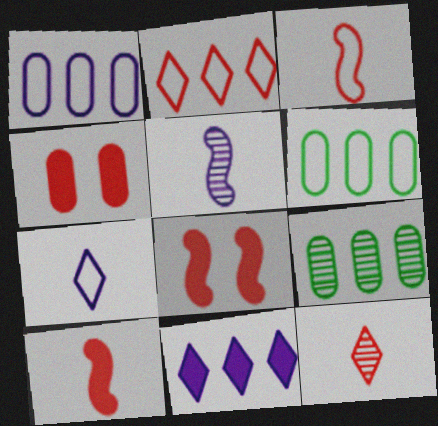[[7, 8, 9]]